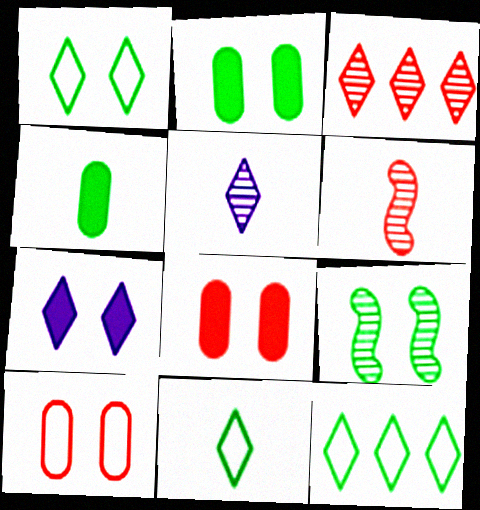[[1, 2, 9], 
[1, 11, 12], 
[3, 7, 11], 
[4, 9, 12], 
[7, 9, 10]]